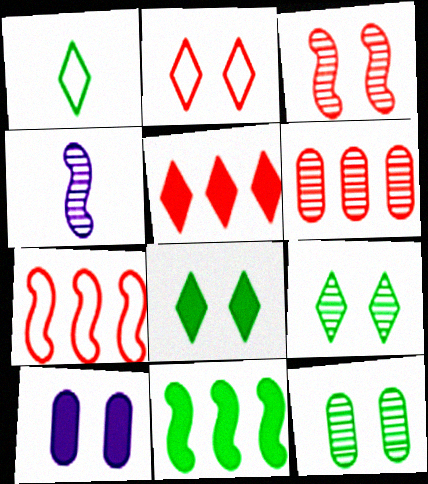[[1, 11, 12], 
[4, 6, 9], 
[5, 6, 7]]